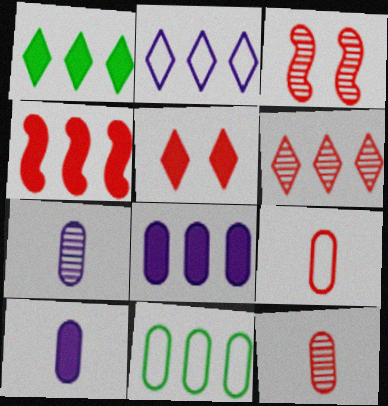[[1, 2, 6], 
[1, 4, 8], 
[3, 6, 12]]